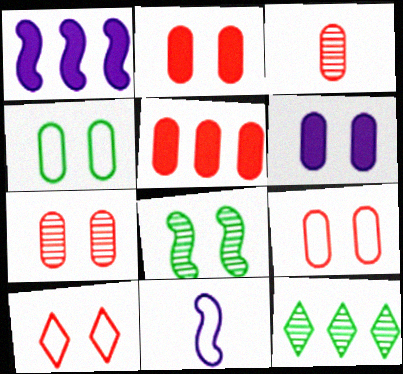[[2, 7, 9], 
[2, 11, 12], 
[3, 5, 9], 
[4, 6, 7], 
[6, 8, 10]]